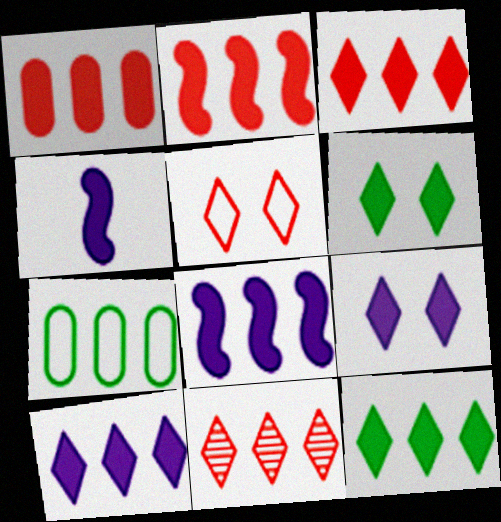[[1, 2, 3], 
[1, 4, 6], 
[1, 8, 12], 
[3, 10, 12], 
[7, 8, 11]]